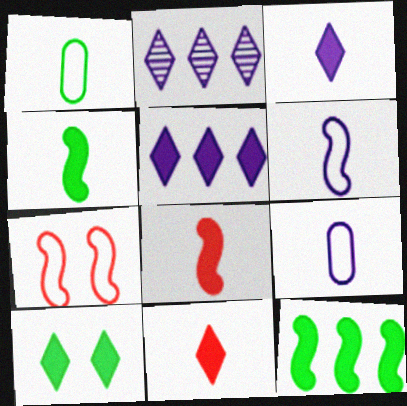[[5, 10, 11]]